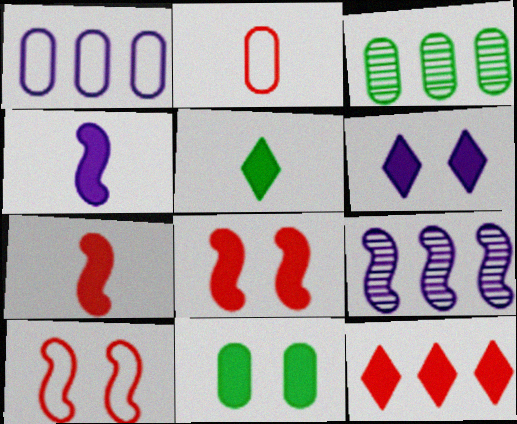[[4, 11, 12], 
[5, 6, 12], 
[6, 8, 11]]